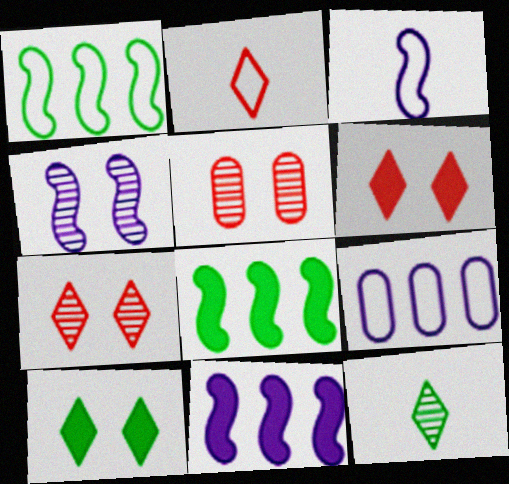[[3, 4, 11]]